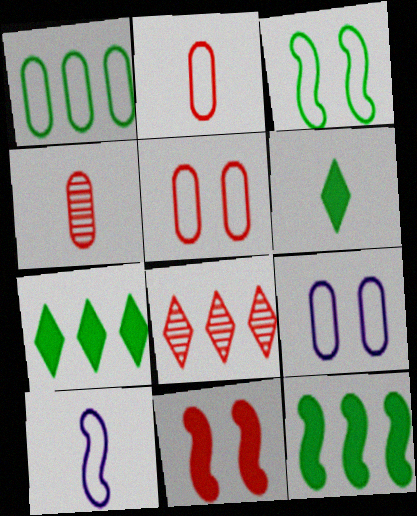[[1, 2, 9], 
[2, 8, 11], 
[4, 6, 10]]